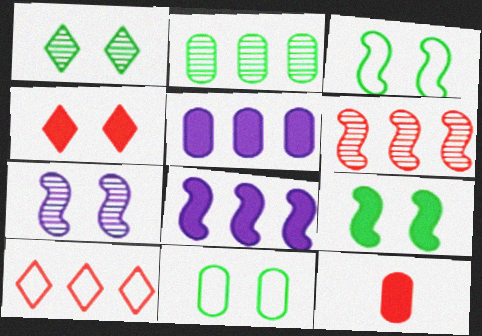[[1, 9, 11], 
[2, 8, 10], 
[4, 7, 11]]